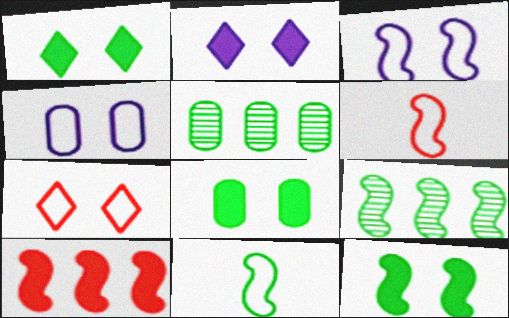[[1, 5, 11], 
[1, 8, 12], 
[2, 5, 6], 
[9, 11, 12]]